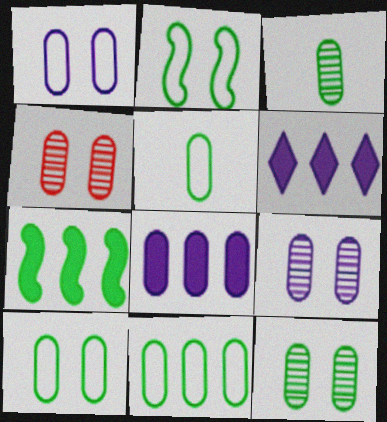[[4, 5, 8], 
[4, 9, 12], 
[5, 10, 11]]